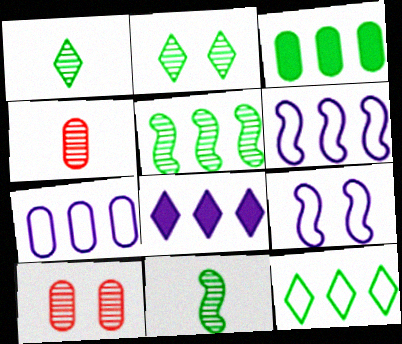[[3, 5, 12]]